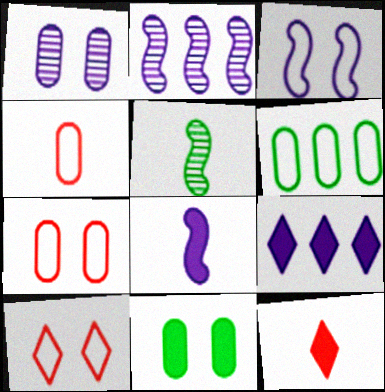[[1, 7, 11], 
[2, 3, 8], 
[5, 7, 9]]